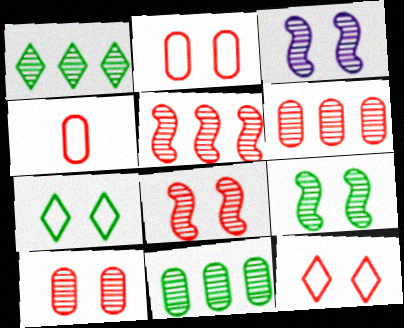[[3, 8, 9]]